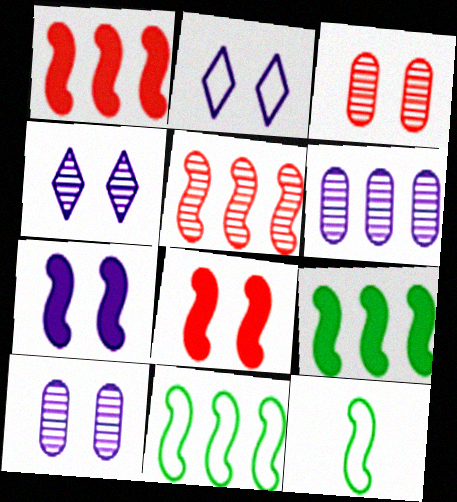[[2, 7, 10], 
[5, 7, 12]]